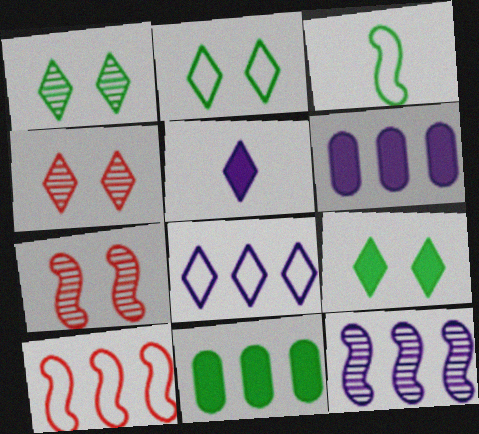[[1, 2, 9], 
[1, 3, 11], 
[3, 4, 6], 
[6, 8, 12]]